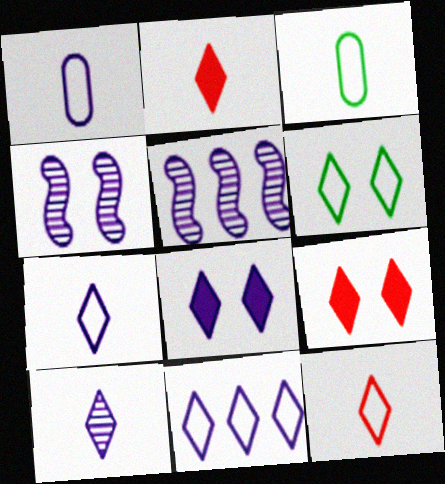[[1, 5, 8], 
[3, 5, 9], 
[6, 11, 12], 
[8, 10, 11]]